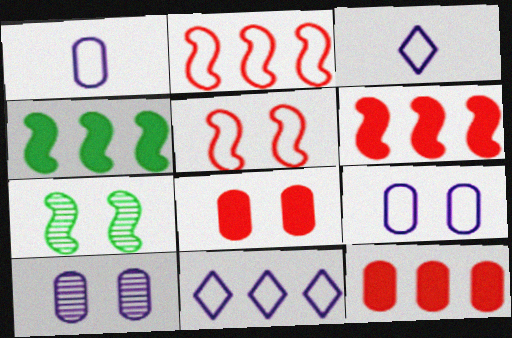[[3, 7, 12]]